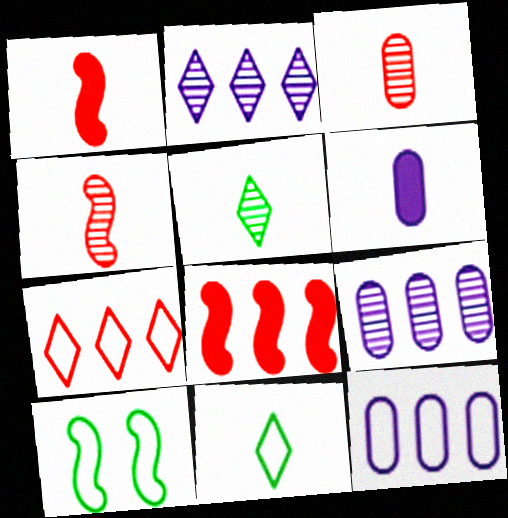[[4, 6, 11]]